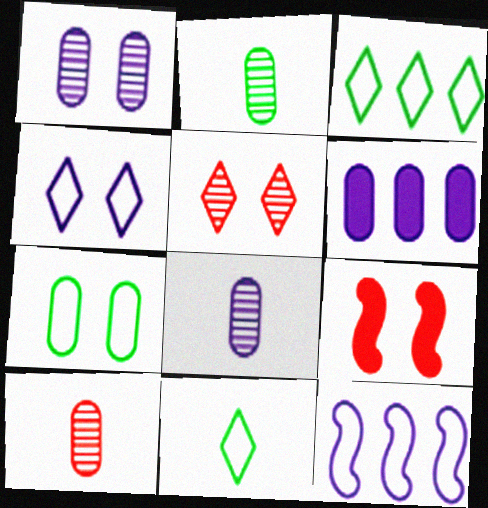[[2, 8, 10], 
[3, 8, 9], 
[6, 7, 10]]